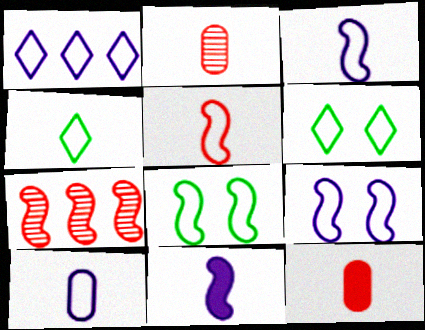[[1, 9, 10], 
[2, 4, 11], 
[4, 5, 10], 
[7, 8, 11]]